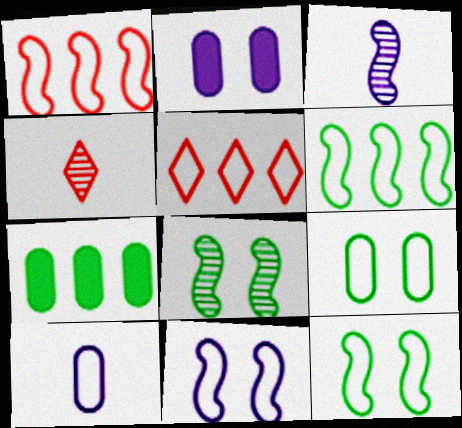[[2, 4, 6], 
[4, 7, 11], 
[5, 10, 12]]